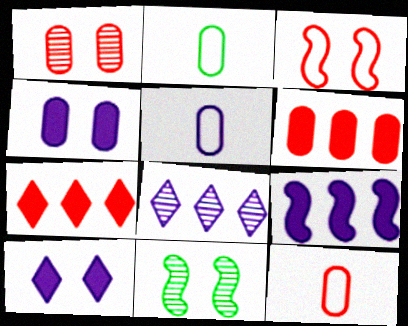[[1, 6, 12], 
[2, 5, 12], 
[5, 7, 11]]